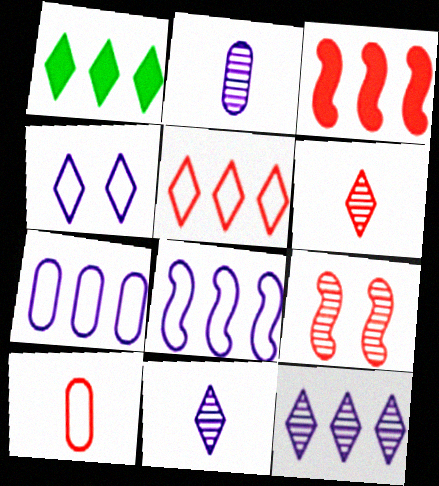[[1, 4, 6], 
[1, 5, 12]]